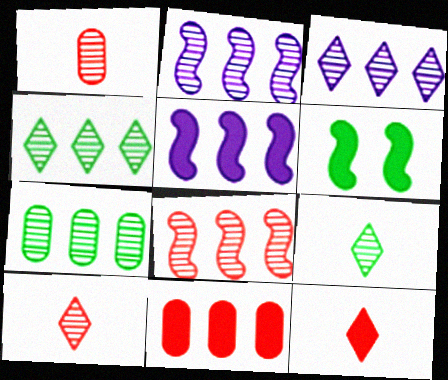[[3, 7, 8]]